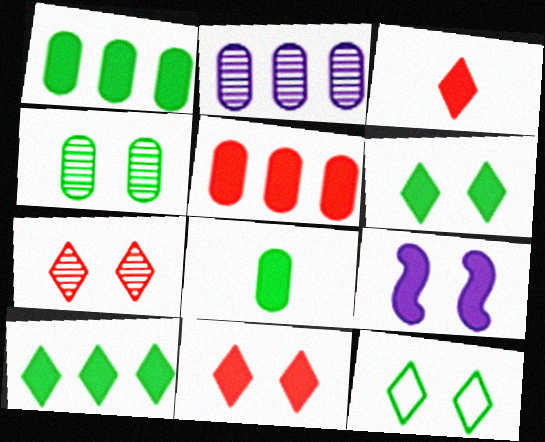[[1, 3, 9]]